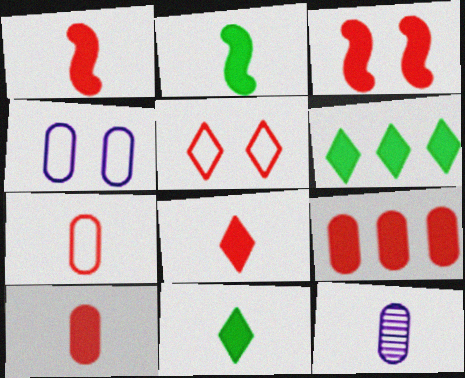[[1, 8, 10], 
[3, 8, 9]]